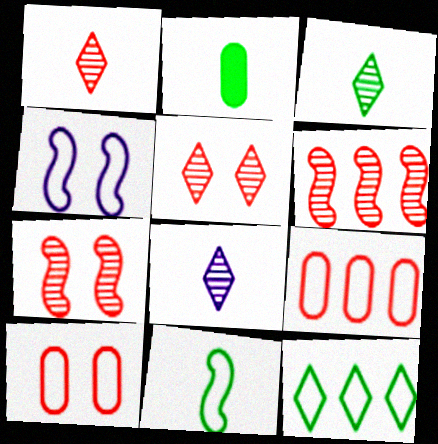[[1, 3, 8], 
[2, 3, 11]]